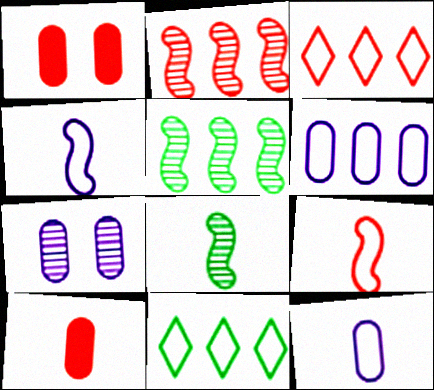[]